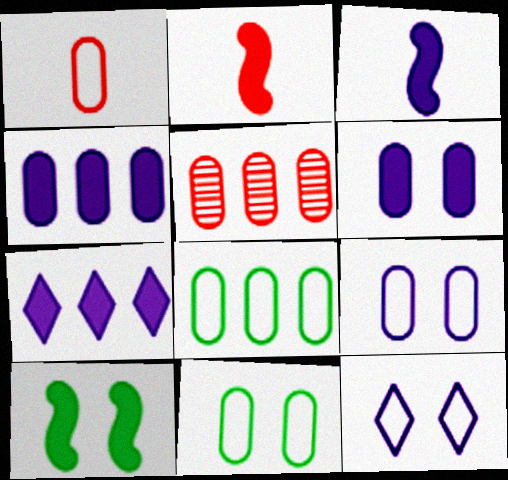[[1, 8, 9], 
[3, 6, 7], 
[4, 5, 8]]